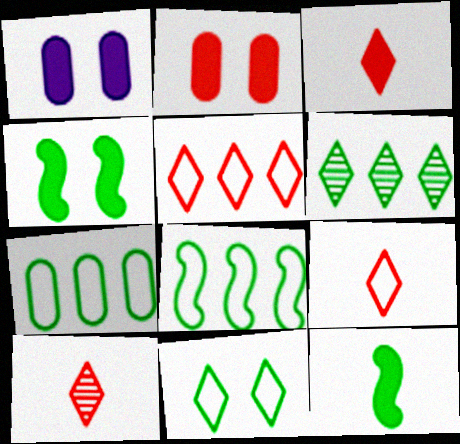[[1, 8, 10], 
[3, 9, 10]]